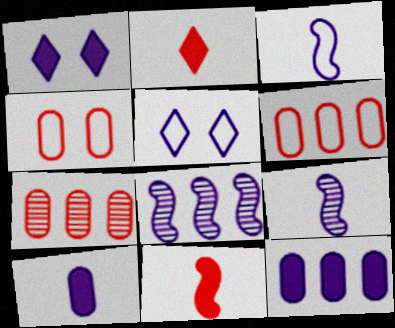[[5, 8, 10], 
[5, 9, 12]]